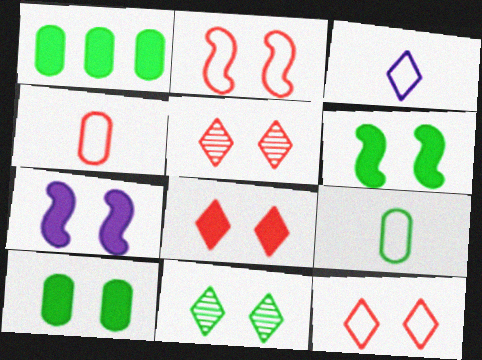[[5, 8, 12], 
[7, 8, 10]]